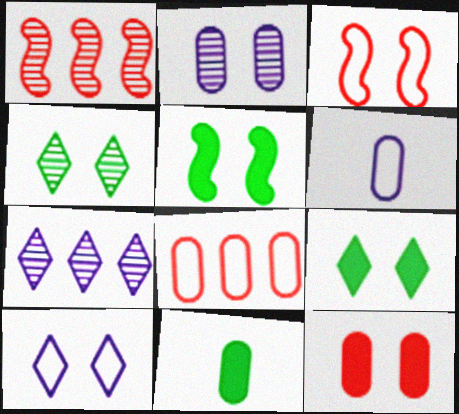[[1, 6, 9], 
[1, 10, 11], 
[2, 3, 9], 
[2, 8, 11], 
[3, 7, 11]]